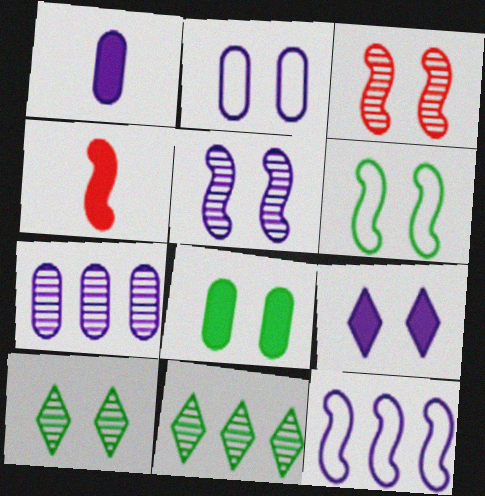[[1, 2, 7], 
[2, 4, 11], 
[2, 5, 9], 
[6, 8, 10]]